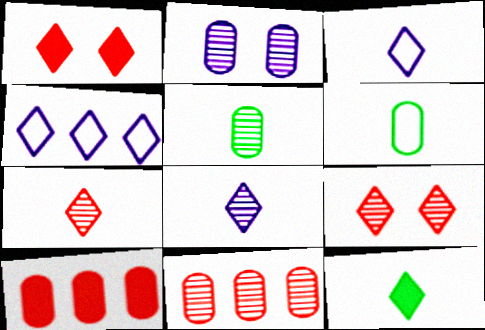[[2, 5, 11], 
[2, 6, 10], 
[3, 7, 12], 
[4, 9, 12]]